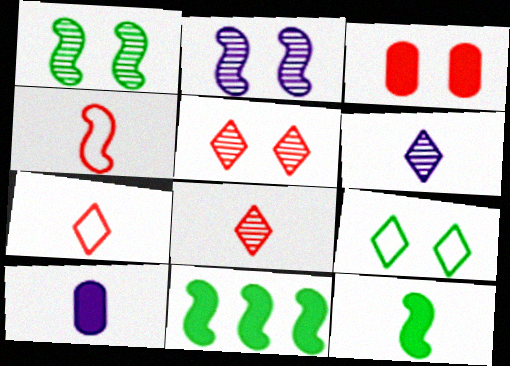[[2, 3, 9], 
[2, 4, 11]]